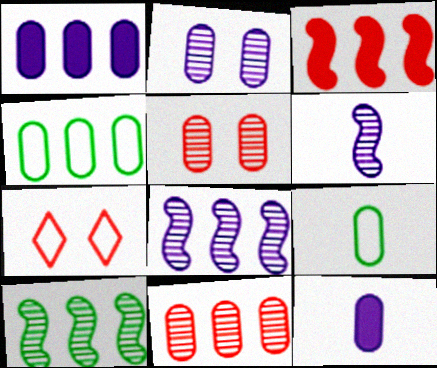[[1, 4, 11], 
[1, 5, 9], 
[4, 5, 12], 
[7, 10, 12]]